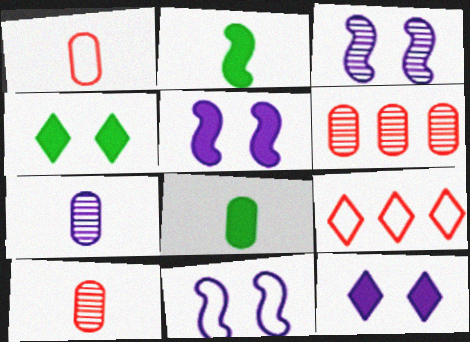[[1, 7, 8], 
[3, 5, 11], 
[3, 8, 9]]